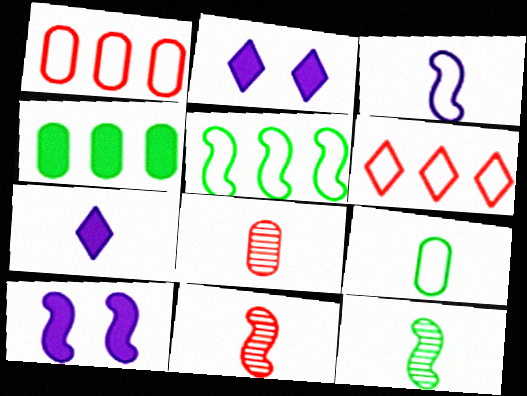[[1, 2, 12], 
[2, 5, 8], 
[5, 10, 11], 
[7, 9, 11]]